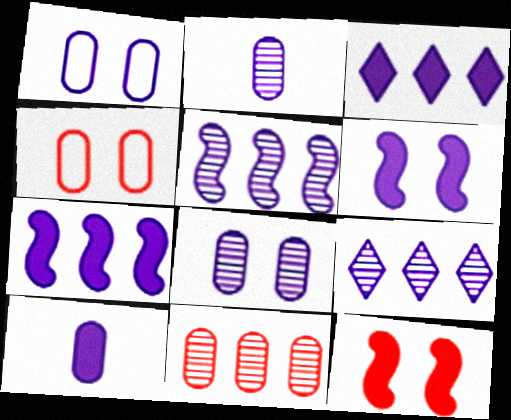[[3, 6, 10]]